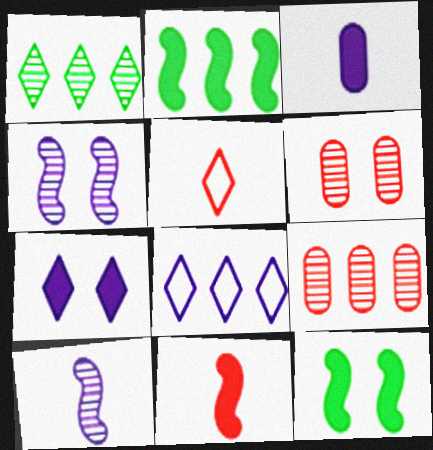[[1, 5, 7], 
[1, 6, 10], 
[2, 8, 9], 
[3, 4, 8]]